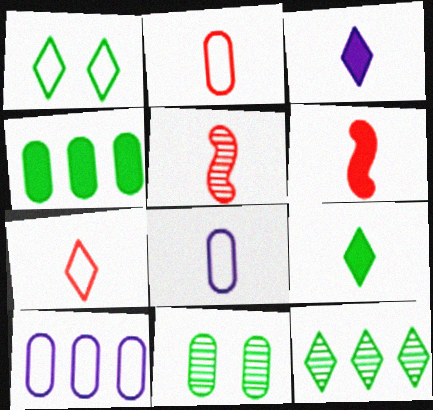[[1, 9, 12], 
[5, 8, 9]]